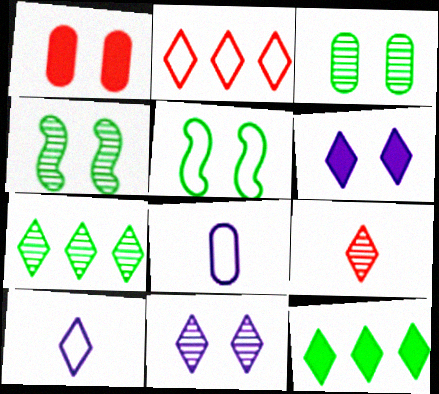[[1, 5, 11], 
[2, 5, 8], 
[7, 9, 11]]